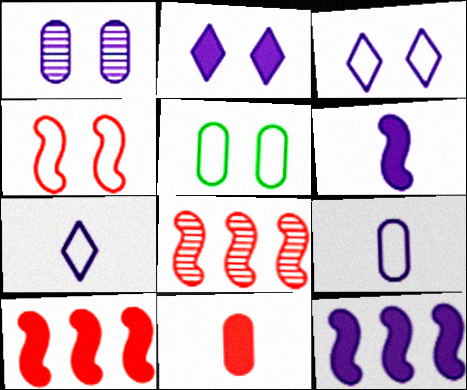[[1, 7, 12], 
[3, 4, 5]]